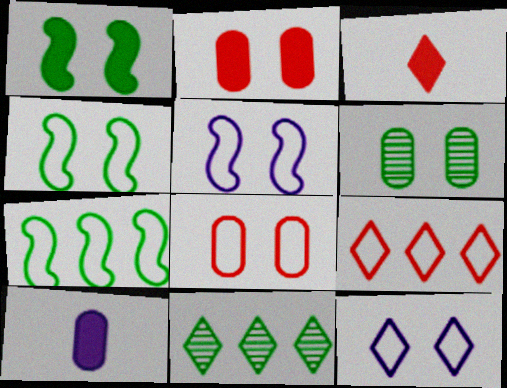[[3, 11, 12], 
[4, 8, 12]]